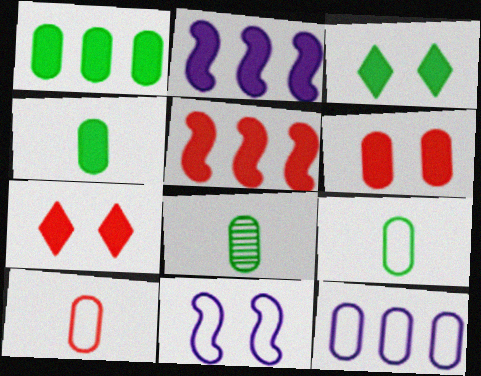[[2, 4, 7], 
[4, 8, 9], 
[6, 8, 12]]